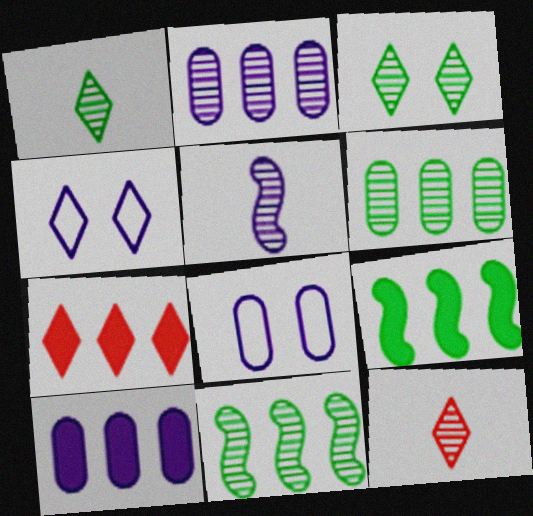[[1, 4, 7], 
[4, 5, 10], 
[7, 9, 10], 
[8, 9, 12]]